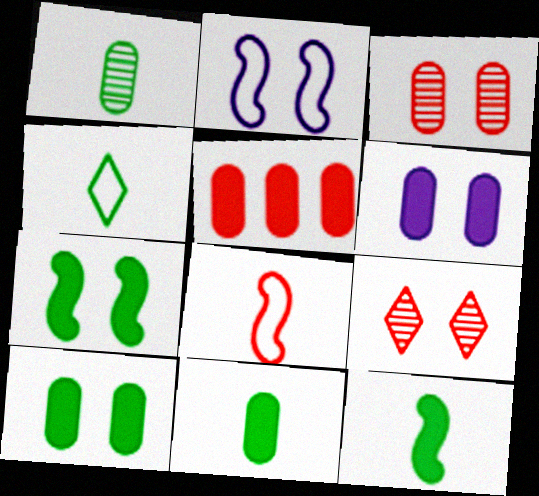[[1, 4, 12], 
[2, 9, 10], 
[5, 6, 11], 
[5, 8, 9]]